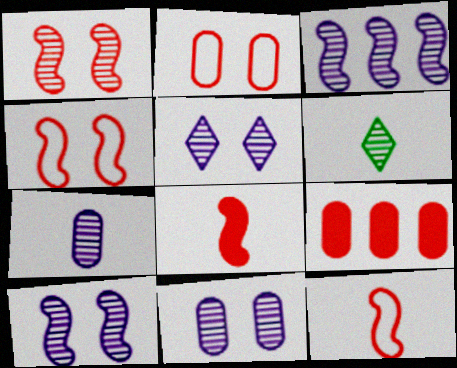[[3, 5, 7], 
[5, 10, 11]]